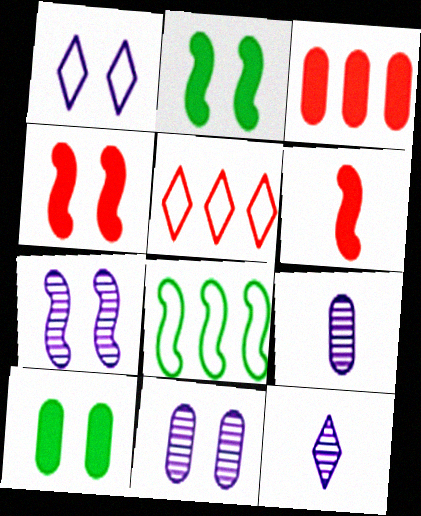[[2, 5, 9], 
[6, 7, 8]]